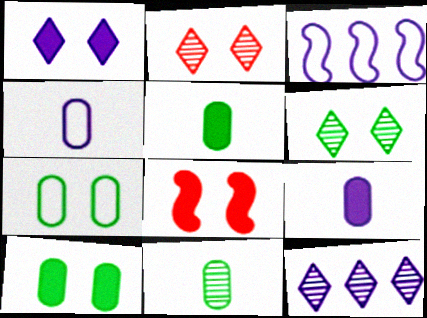[[1, 8, 10], 
[2, 3, 5]]